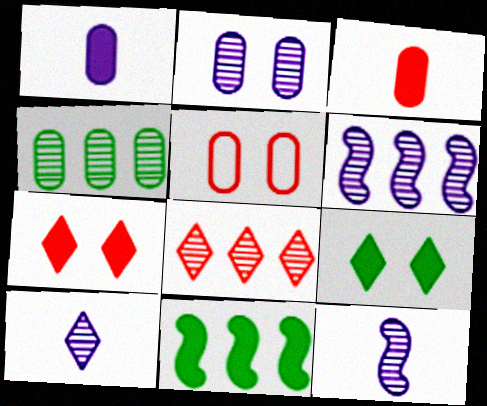[[1, 4, 5], 
[1, 7, 11], 
[2, 6, 10], 
[4, 6, 8], 
[5, 10, 11]]